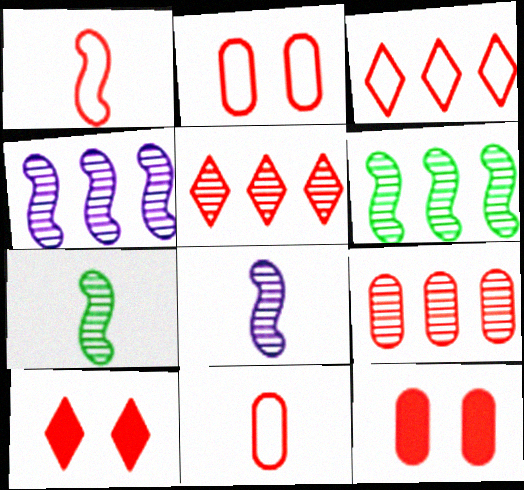[[1, 2, 3], 
[1, 5, 12], 
[1, 9, 10], 
[9, 11, 12]]